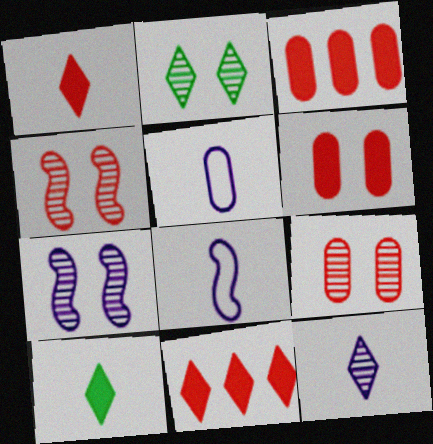[[2, 3, 8], 
[2, 7, 9]]